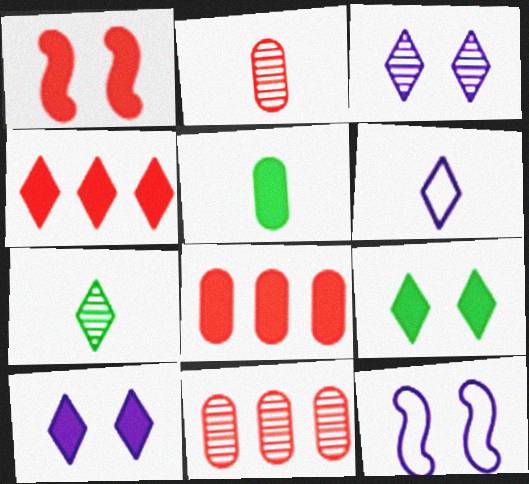[[7, 8, 12]]